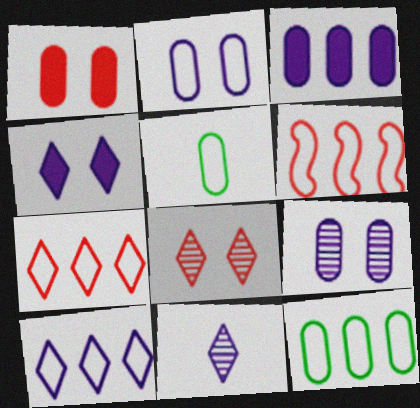[[4, 10, 11], 
[6, 10, 12]]